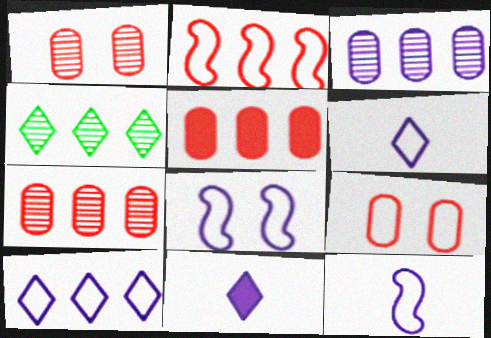[[3, 8, 11]]